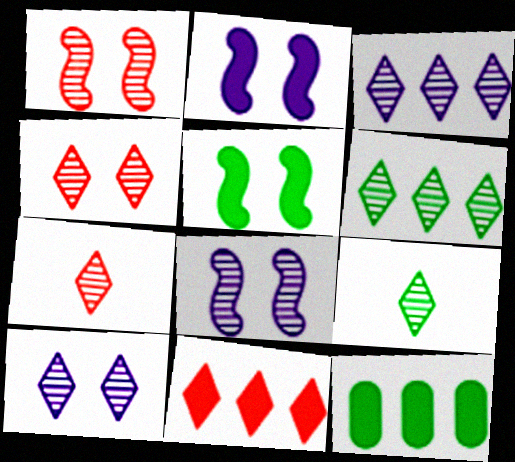[[3, 4, 9], 
[6, 7, 10]]